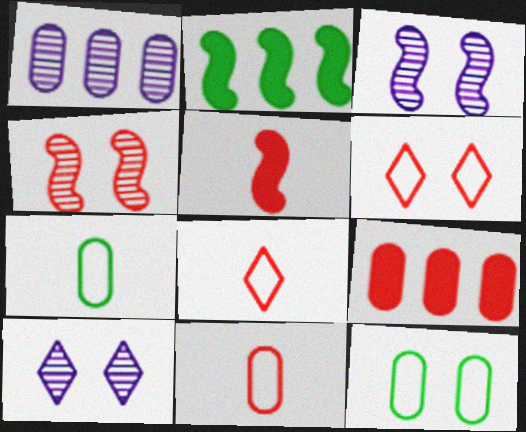[[2, 10, 11], 
[4, 8, 9]]